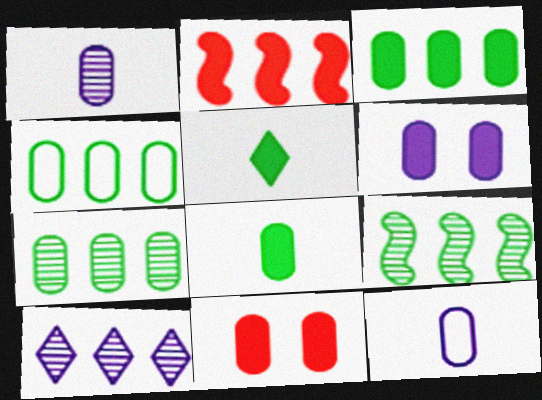[[1, 4, 11], 
[2, 4, 10], 
[2, 5, 6], 
[3, 4, 7], 
[7, 11, 12]]